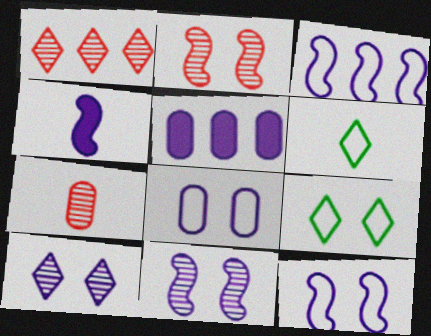[[1, 2, 7], 
[2, 5, 6], 
[3, 4, 11], 
[4, 6, 7]]